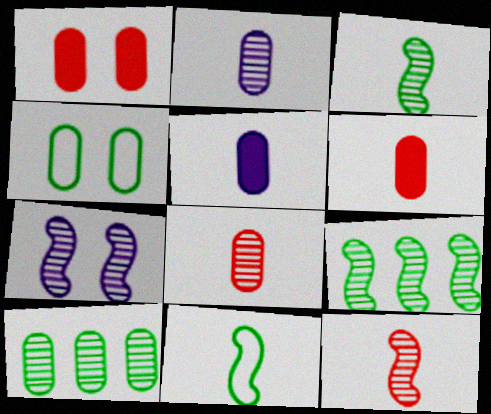[[7, 9, 12]]